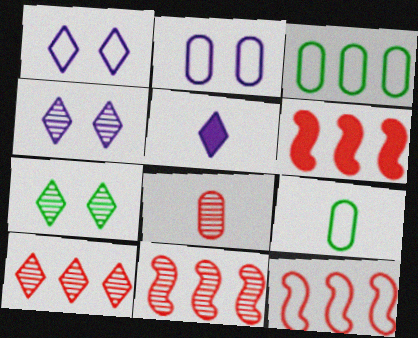[[1, 9, 12], 
[4, 6, 9], 
[6, 11, 12]]